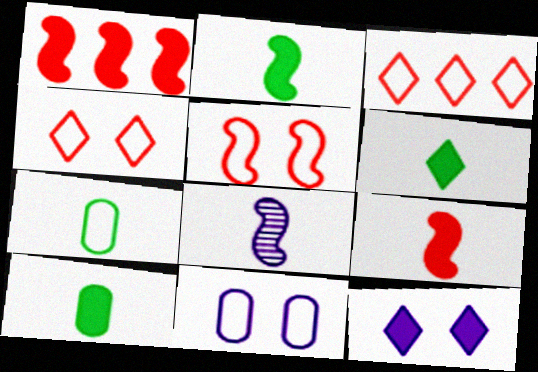[[1, 10, 12], 
[2, 6, 10]]